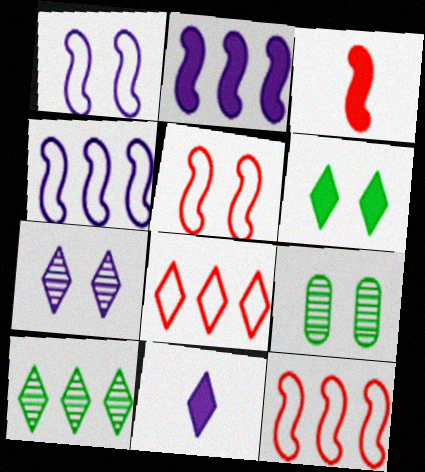[[9, 11, 12]]